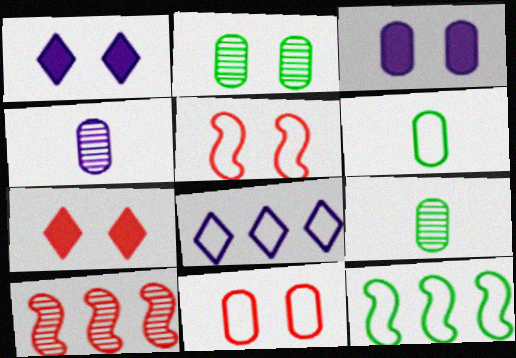[[1, 2, 5], 
[1, 6, 10], 
[2, 3, 11], 
[4, 7, 12], 
[5, 6, 8]]